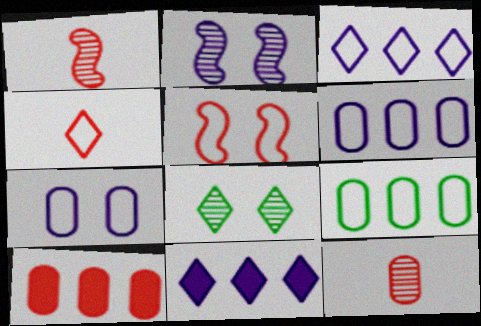[[4, 8, 11]]